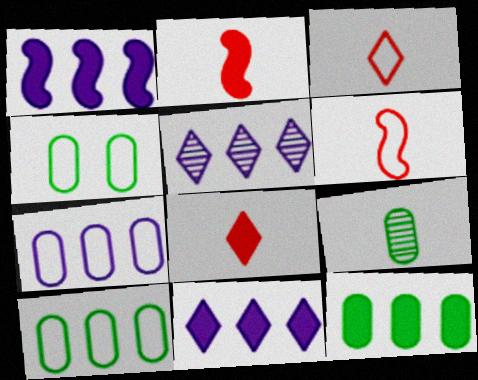[[1, 5, 7], 
[2, 4, 5], 
[4, 9, 12]]